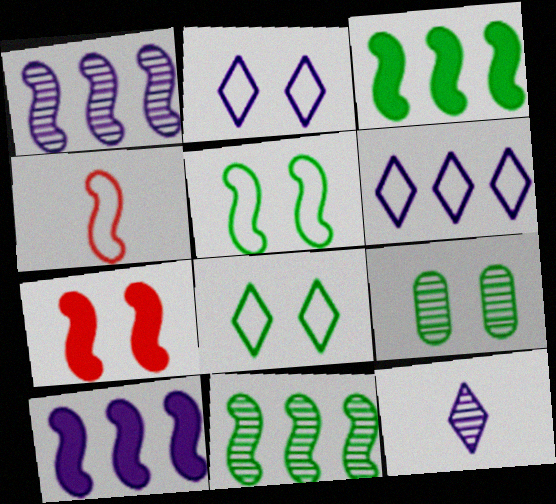[[2, 7, 9]]